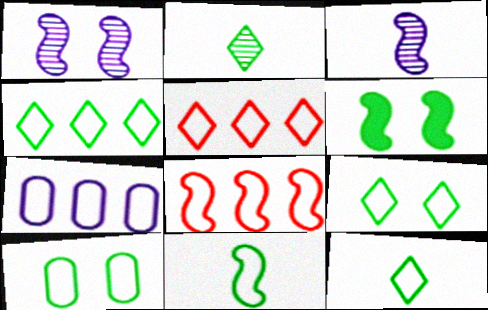[[3, 6, 8], 
[4, 7, 8], 
[4, 9, 12], 
[4, 10, 11]]